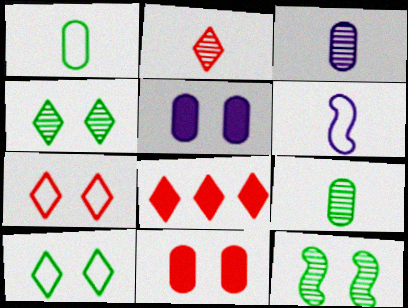[[2, 7, 8], 
[5, 7, 12]]